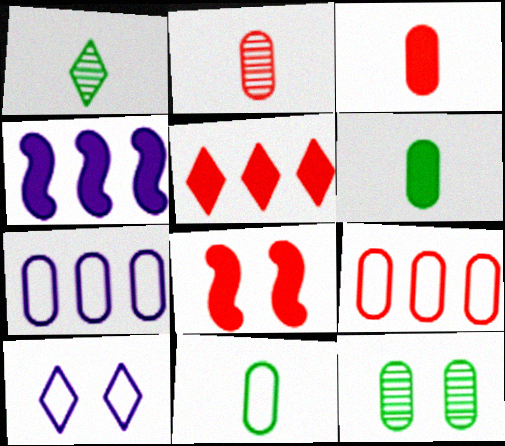[[1, 5, 10], 
[1, 7, 8], 
[3, 5, 8], 
[3, 7, 12], 
[8, 10, 12]]